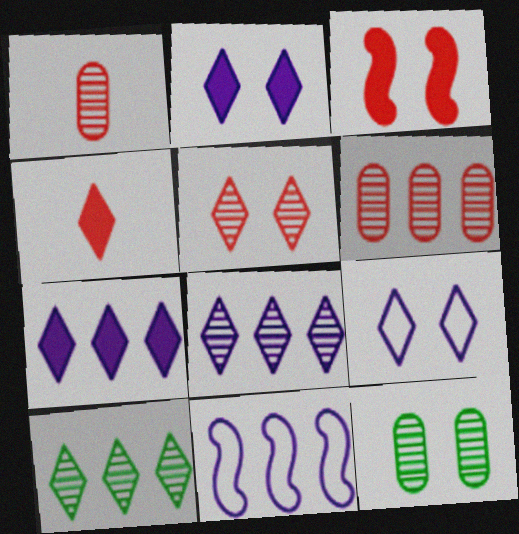[[3, 9, 12], 
[4, 9, 10], 
[4, 11, 12]]